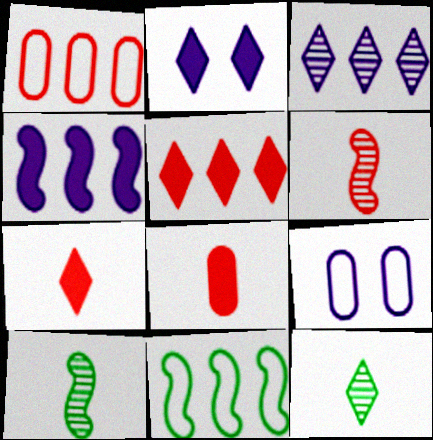[[1, 2, 10], 
[5, 9, 10]]